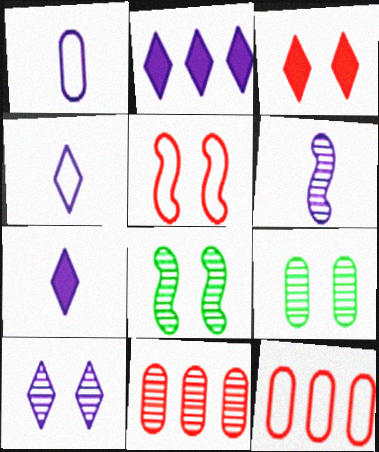[[1, 6, 7], 
[2, 4, 10], 
[7, 8, 12]]